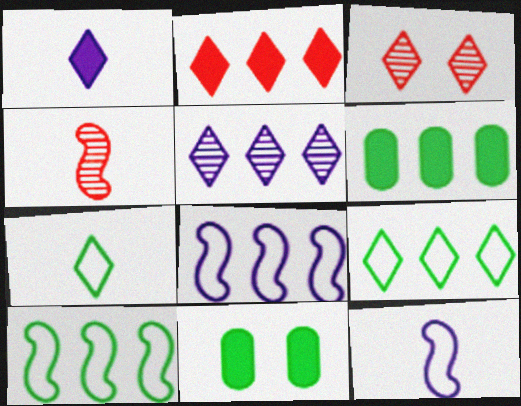[[1, 3, 9], 
[2, 5, 9], 
[3, 6, 12]]